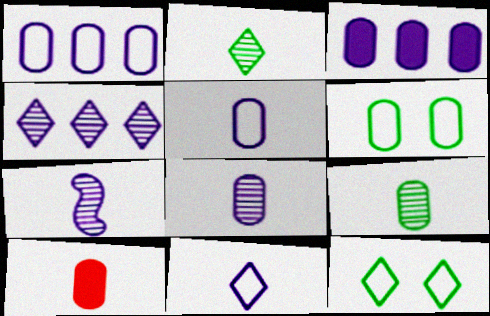[[5, 9, 10]]